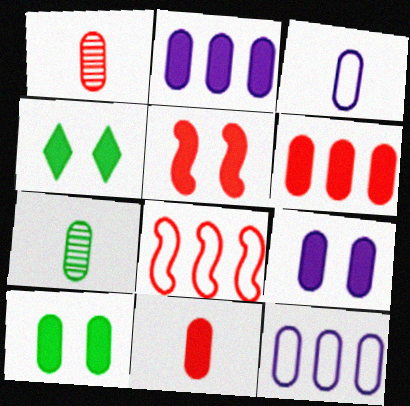[[1, 10, 12], 
[2, 10, 11], 
[3, 7, 11], 
[4, 5, 9]]